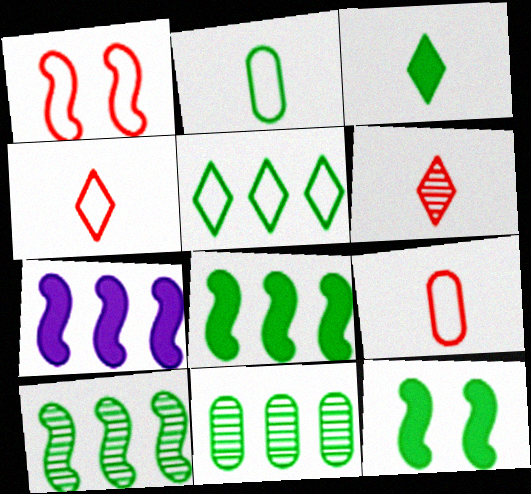[[5, 8, 11]]